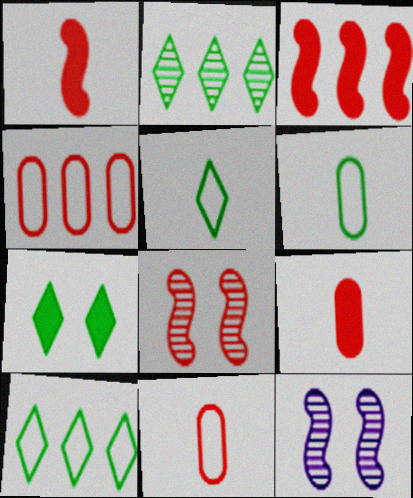[[2, 5, 7], 
[9, 10, 12]]